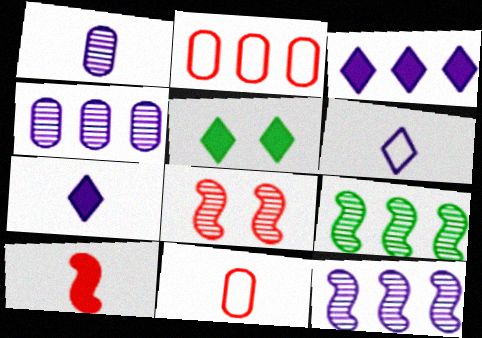[[2, 3, 9], 
[5, 11, 12]]